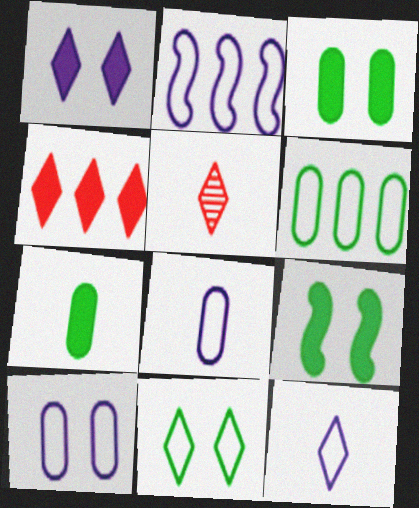[[2, 3, 5], 
[2, 10, 12]]